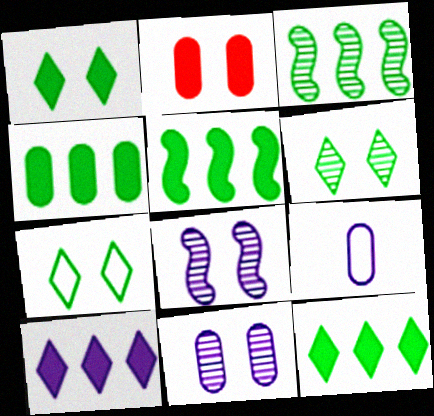[[1, 6, 7], 
[2, 7, 8], 
[4, 5, 12], 
[8, 9, 10]]